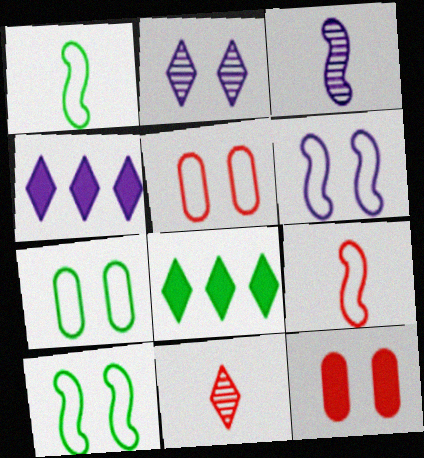[[2, 10, 12], 
[3, 5, 8]]